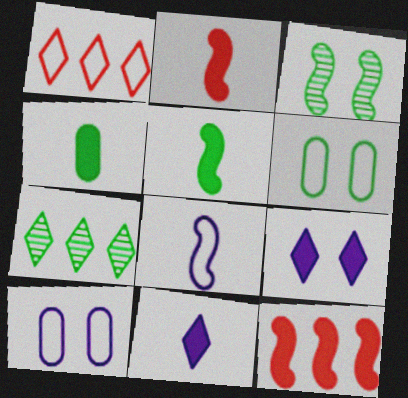[[1, 6, 8], 
[2, 4, 11], 
[2, 7, 10], 
[3, 8, 12], 
[4, 9, 12], 
[5, 6, 7]]